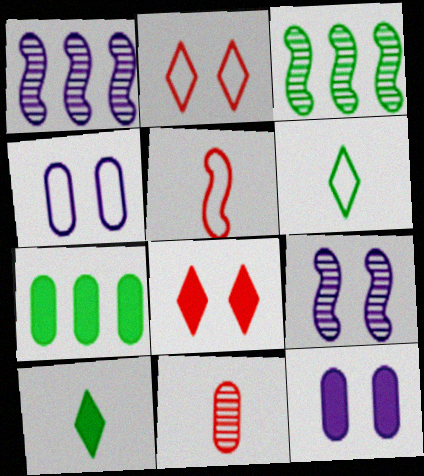[[4, 7, 11]]